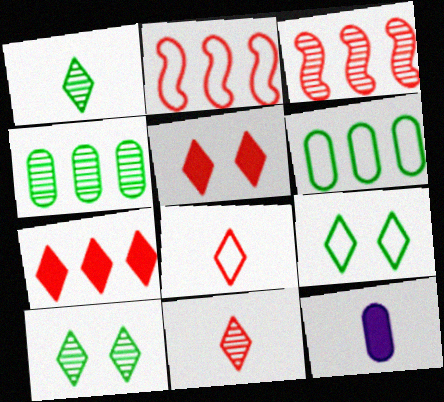[[2, 10, 12], 
[3, 9, 12]]